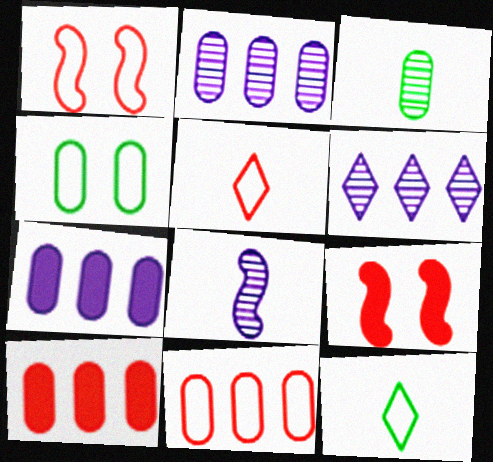[[1, 5, 11], 
[2, 9, 12]]